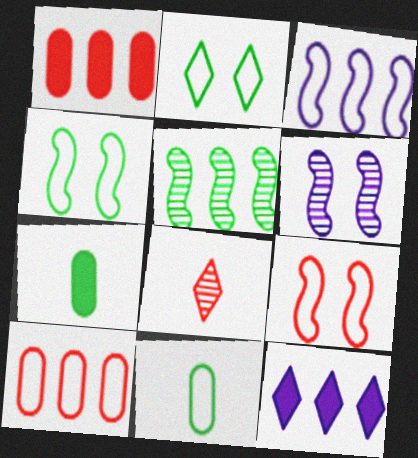[[1, 8, 9], 
[2, 5, 7], 
[2, 8, 12], 
[5, 10, 12]]